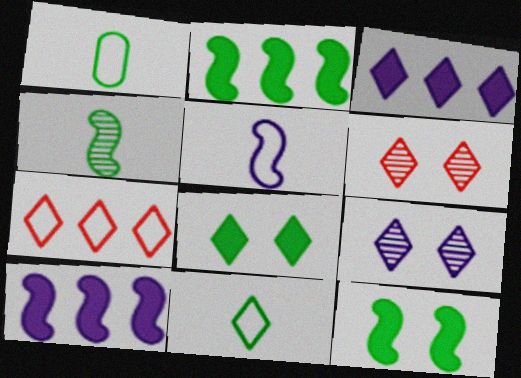[[1, 6, 10], 
[3, 6, 11]]